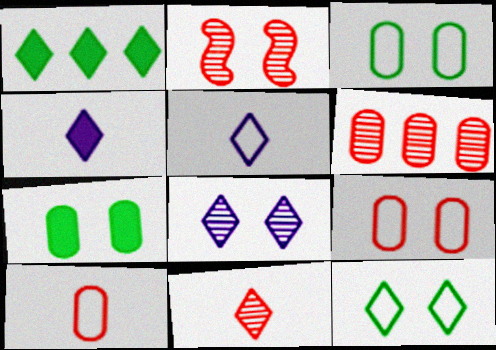[[2, 6, 11]]